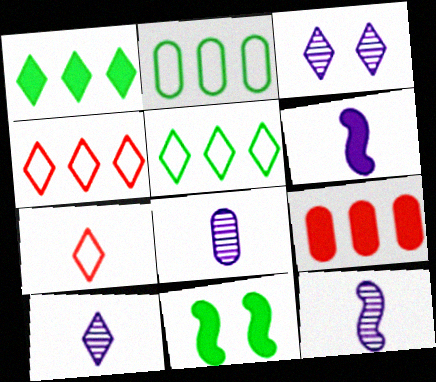[[1, 3, 7], 
[4, 8, 11], 
[8, 10, 12]]